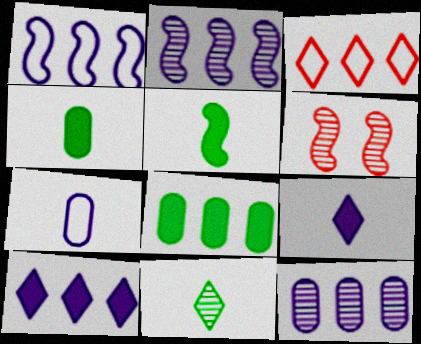[[1, 5, 6], 
[1, 10, 12], 
[2, 3, 8], 
[6, 11, 12]]